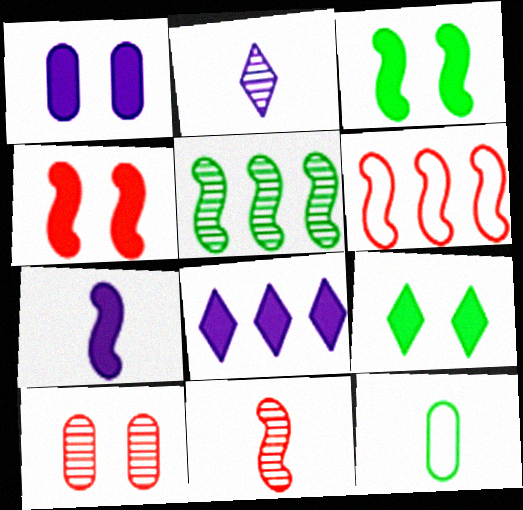[[1, 4, 9], 
[1, 7, 8], 
[2, 5, 10], 
[4, 6, 11], 
[5, 9, 12]]